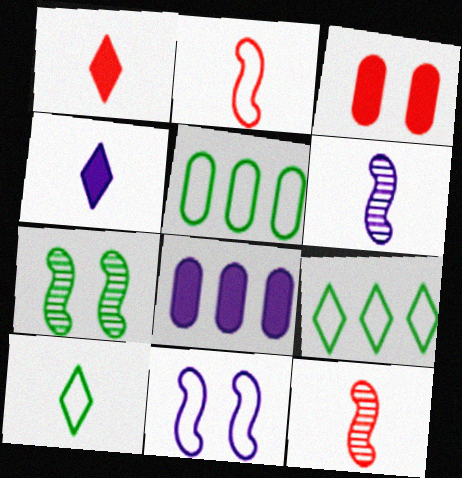[[3, 6, 9]]